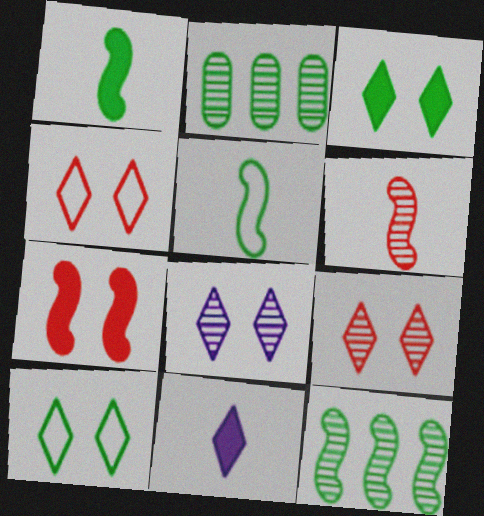[[1, 2, 10], 
[2, 3, 5], 
[2, 6, 8], 
[3, 4, 8]]